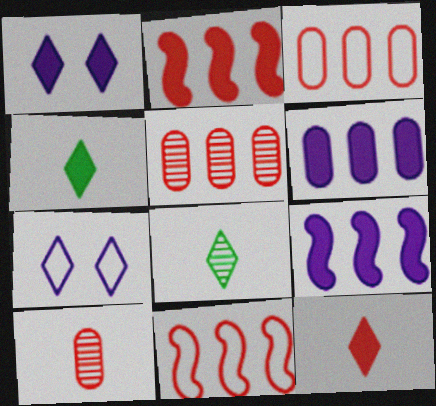[]